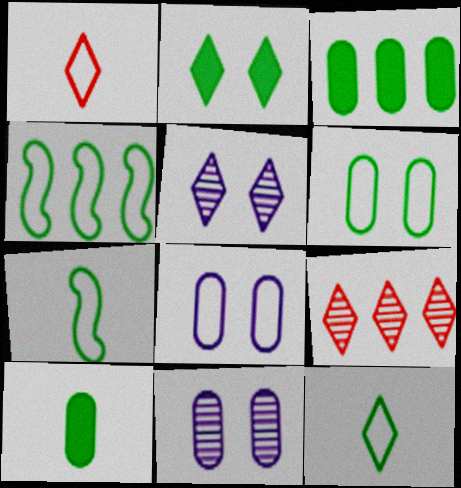[[1, 4, 8], 
[4, 6, 12]]